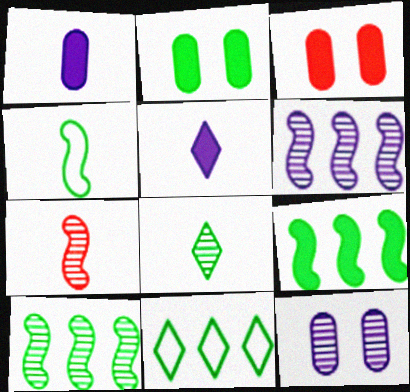[[3, 5, 9]]